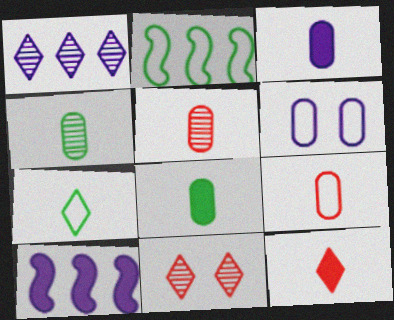[[2, 3, 11], 
[3, 4, 9]]